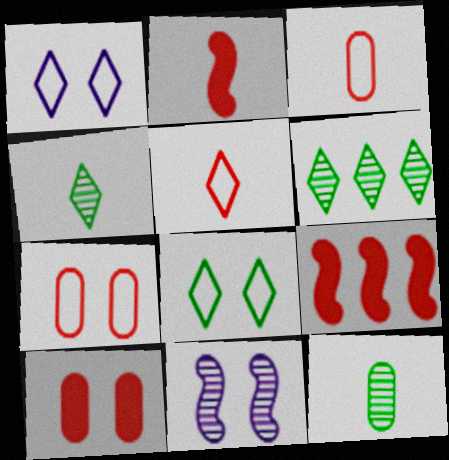[[1, 9, 12], 
[8, 10, 11]]